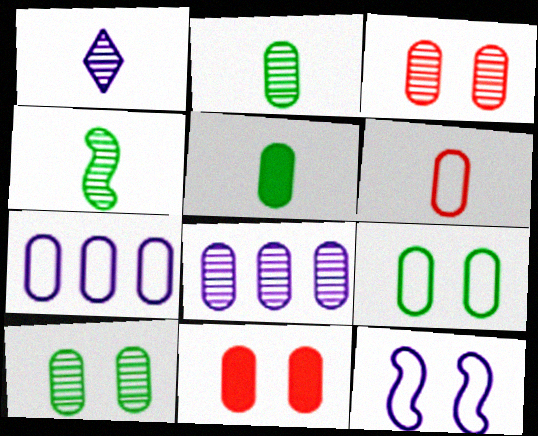[[2, 3, 8], 
[2, 7, 11], 
[3, 5, 7], 
[6, 7, 9]]